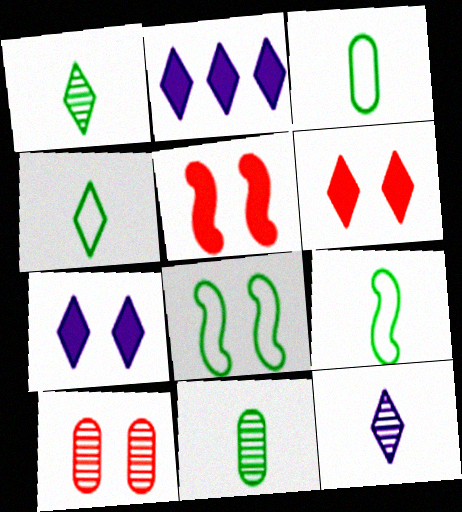[[2, 9, 10], 
[3, 4, 9], 
[7, 8, 10]]